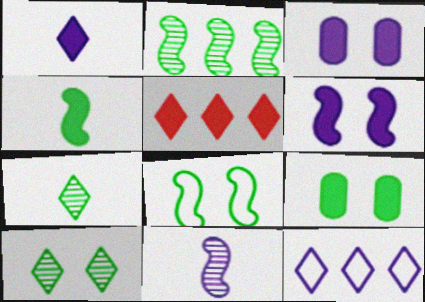[[2, 4, 8], 
[3, 4, 5], 
[3, 11, 12], 
[8, 9, 10]]